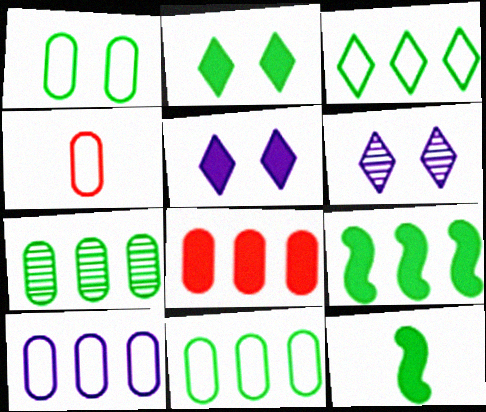[[1, 4, 10], 
[3, 7, 9], 
[4, 6, 9], 
[5, 8, 12], 
[7, 8, 10]]